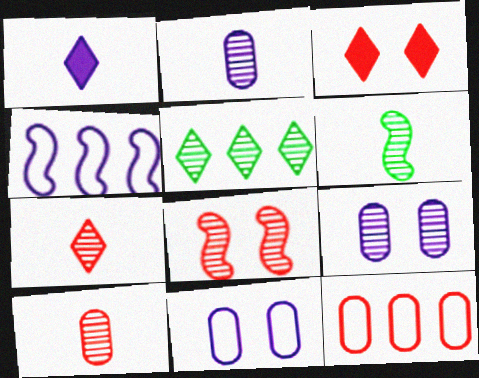[[1, 4, 9], 
[2, 5, 8], 
[2, 6, 7]]